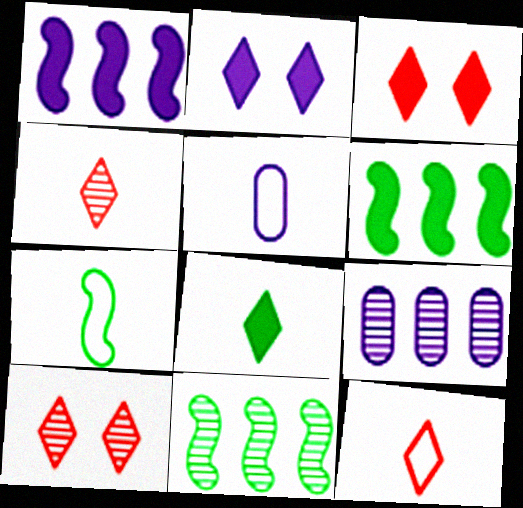[[3, 5, 11], 
[3, 7, 9], 
[5, 6, 10], 
[5, 7, 12]]